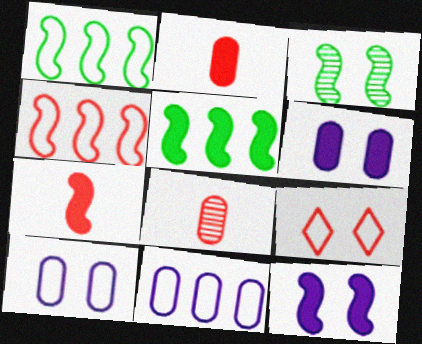[[3, 6, 9], 
[5, 7, 12]]